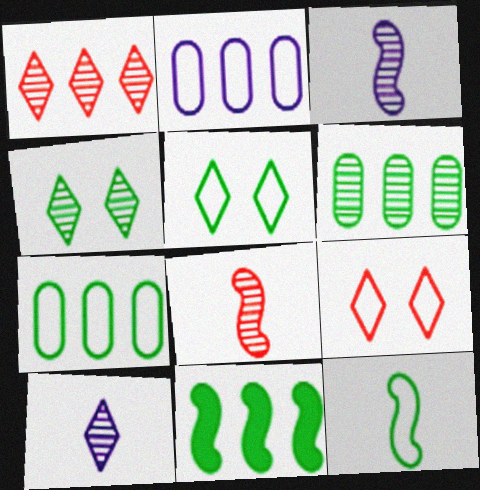[[1, 2, 11], 
[1, 4, 10], 
[2, 9, 12], 
[5, 7, 12]]